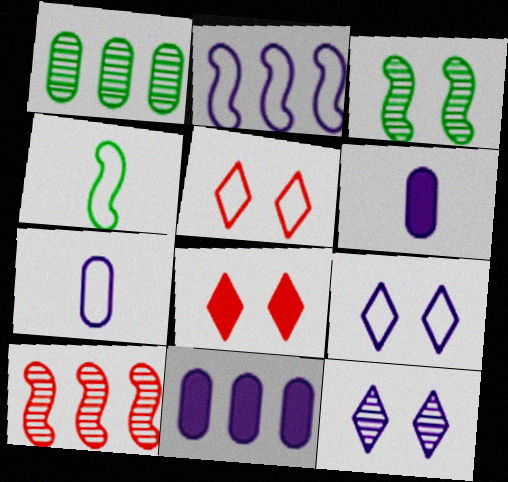[[2, 6, 12], 
[2, 7, 9]]